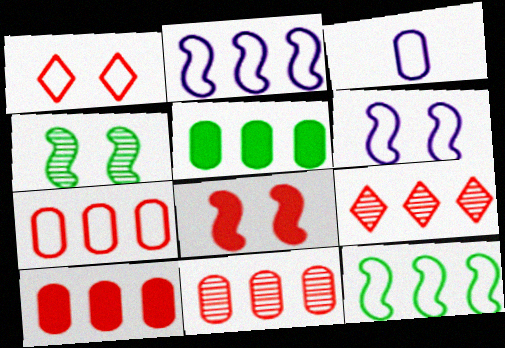[[1, 3, 12], 
[2, 5, 9], 
[4, 6, 8], 
[7, 10, 11]]